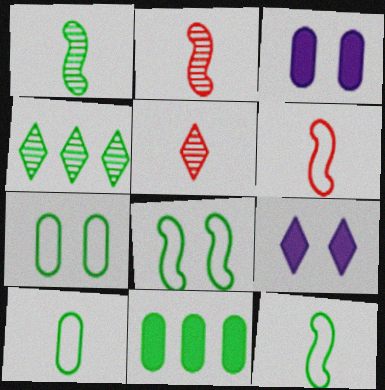[[3, 4, 6]]